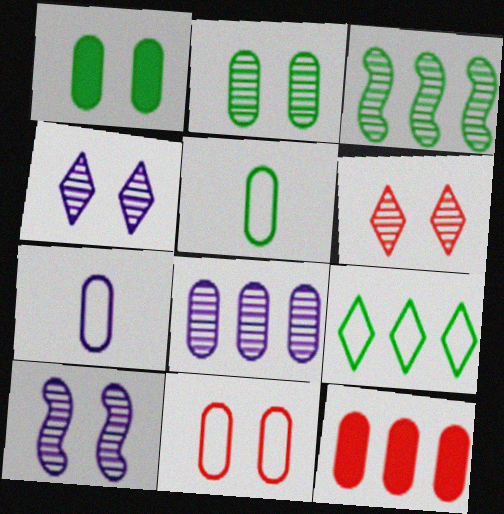[[2, 6, 10], 
[2, 7, 12]]